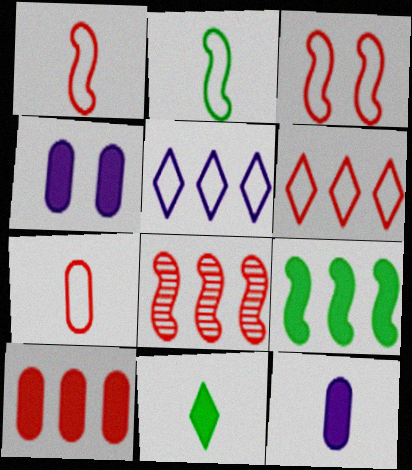[[3, 6, 7], 
[6, 8, 10]]